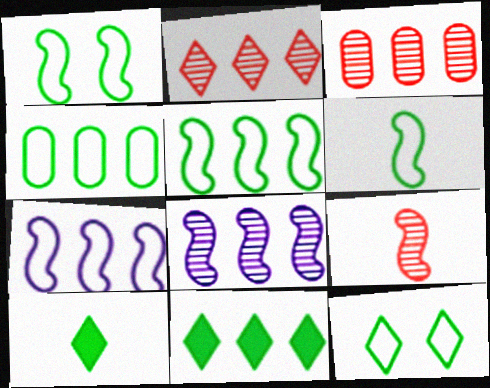[[1, 5, 6], 
[3, 7, 11], 
[4, 6, 12]]